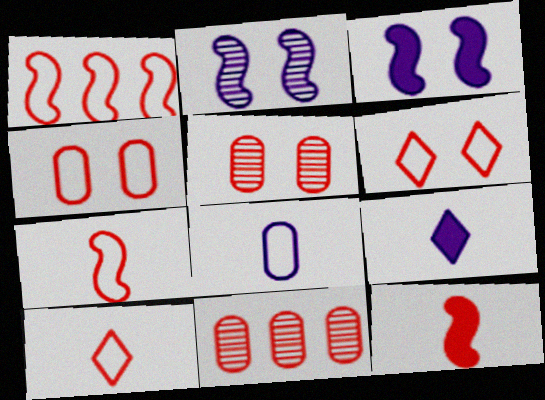[[1, 4, 10], 
[6, 11, 12]]